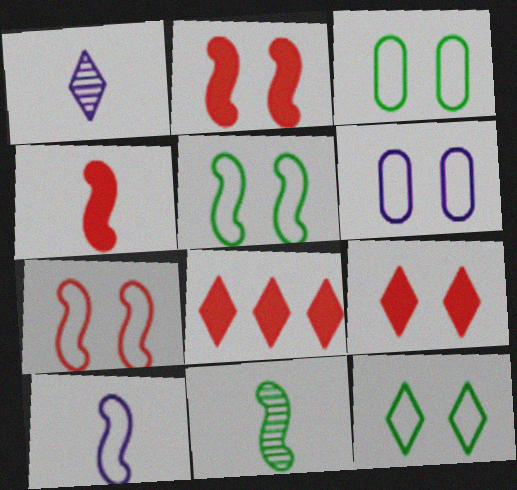[[1, 8, 12], 
[3, 5, 12], 
[4, 10, 11], 
[6, 7, 12], 
[6, 8, 11]]